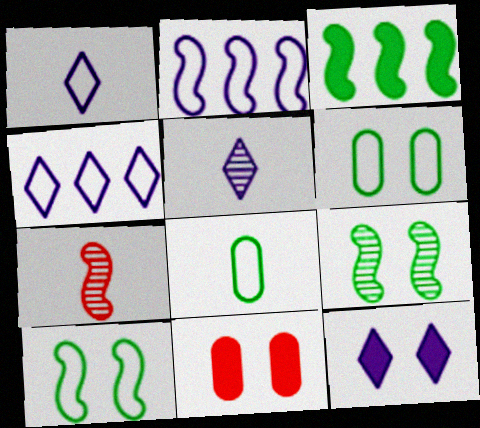[[4, 5, 12]]